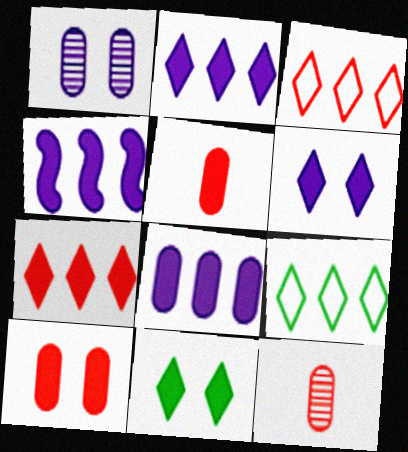[[2, 4, 8], 
[4, 5, 11]]